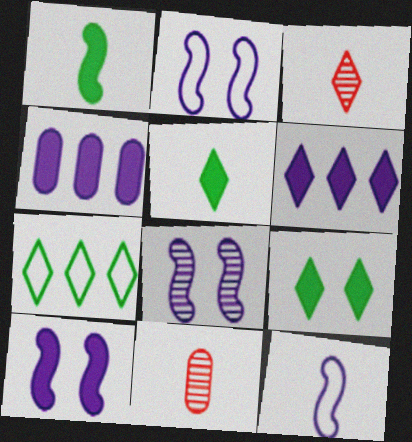[[2, 8, 10], 
[5, 11, 12], 
[7, 10, 11]]